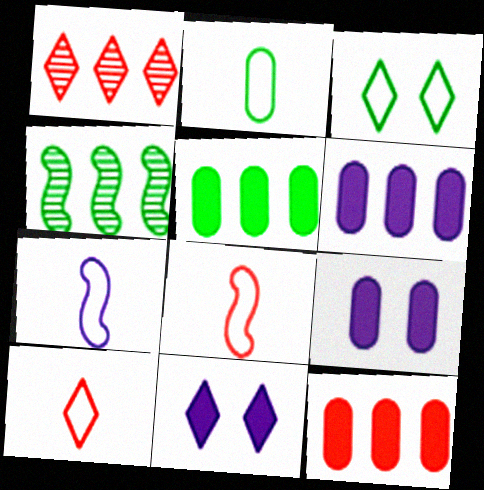[[2, 7, 10], 
[4, 9, 10], 
[5, 6, 12]]